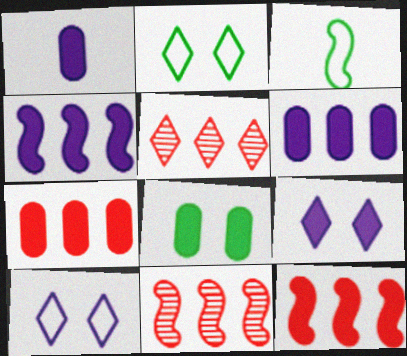[[1, 2, 11], 
[1, 4, 9], 
[1, 7, 8]]